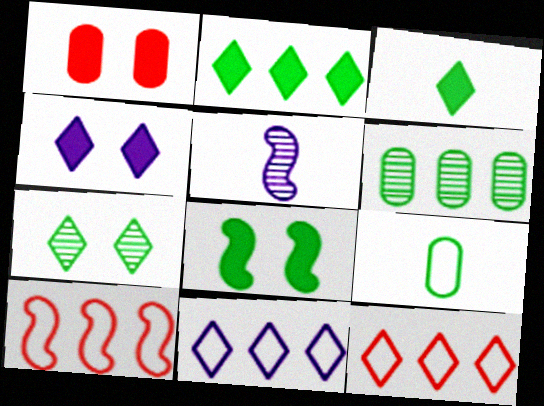[[1, 4, 8], 
[5, 8, 10]]